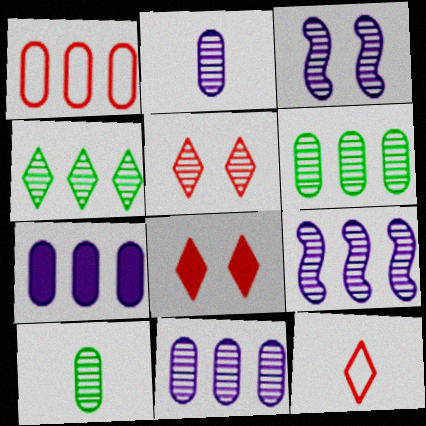[[1, 6, 7], 
[5, 9, 10]]